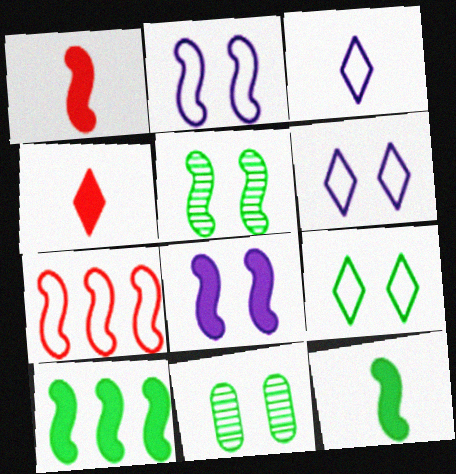[[1, 8, 10]]